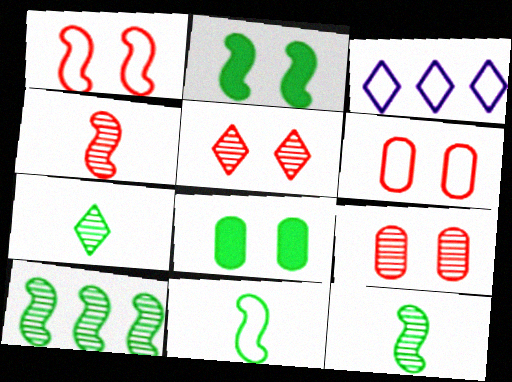[[2, 10, 11], 
[3, 4, 8], 
[3, 6, 11]]